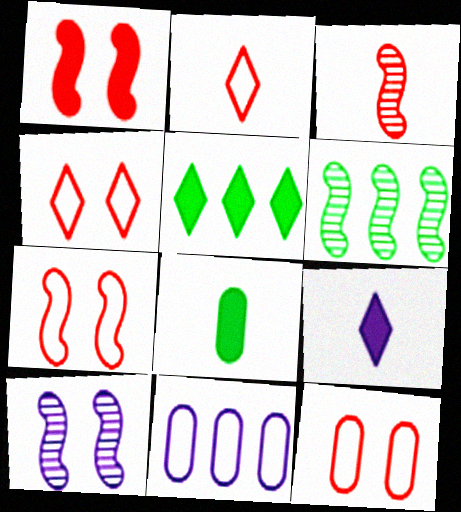[[3, 6, 10], 
[4, 7, 12], 
[6, 9, 12], 
[9, 10, 11]]